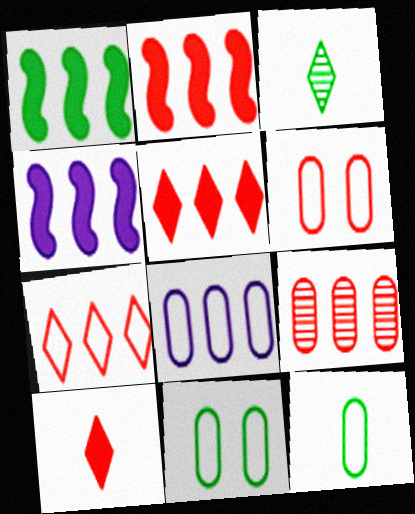[[1, 2, 4], 
[1, 3, 11], 
[2, 7, 9], 
[3, 4, 6], 
[6, 8, 12]]